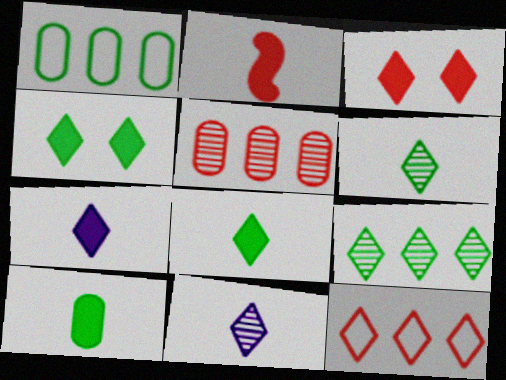[[2, 7, 10], 
[4, 11, 12]]